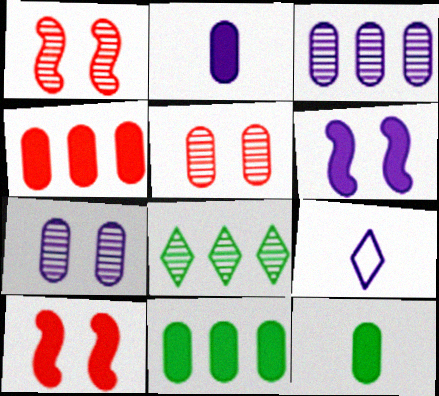[[1, 9, 11], 
[3, 6, 9]]